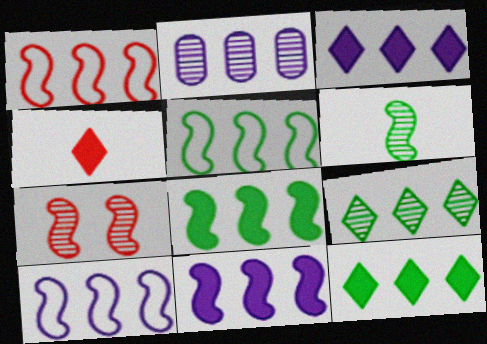[[1, 2, 12], 
[1, 5, 10], 
[2, 3, 10]]